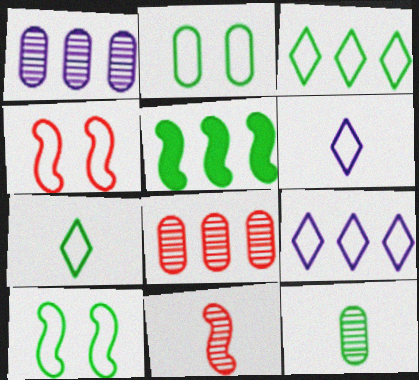[[5, 8, 9]]